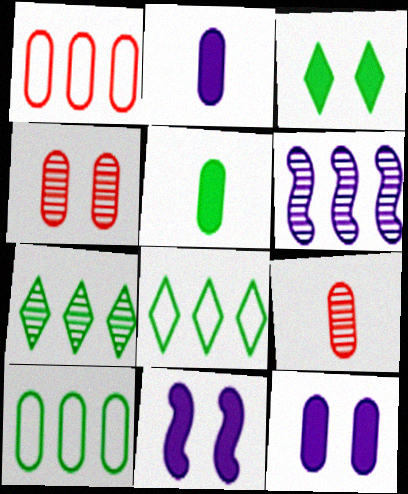[[2, 4, 10], 
[8, 9, 11], 
[9, 10, 12]]